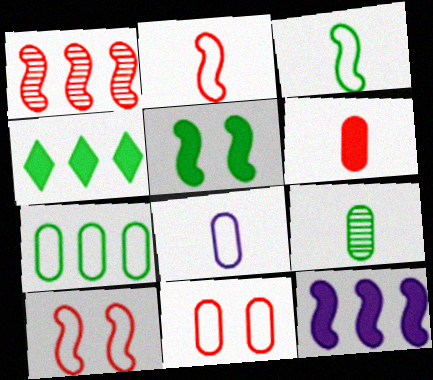[[6, 8, 9], 
[7, 8, 11]]